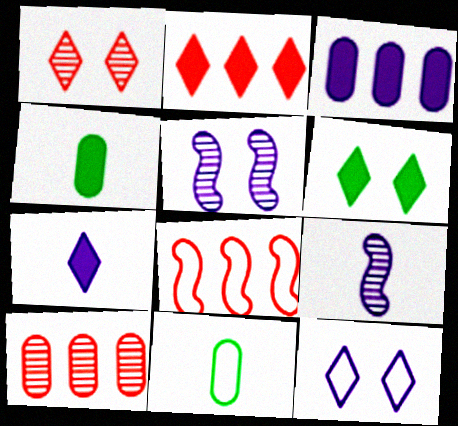[[1, 6, 12], 
[2, 5, 11], 
[2, 6, 7], 
[2, 8, 10], 
[3, 9, 12], 
[8, 11, 12]]